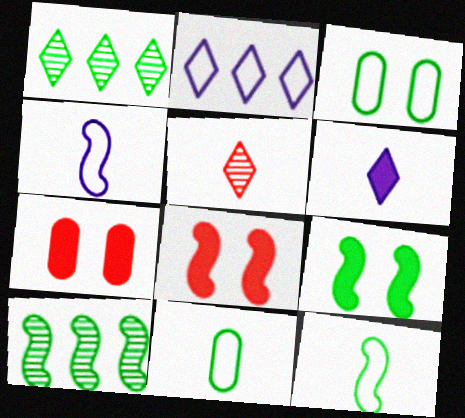[[1, 4, 7], 
[1, 9, 11], 
[4, 8, 10], 
[9, 10, 12]]